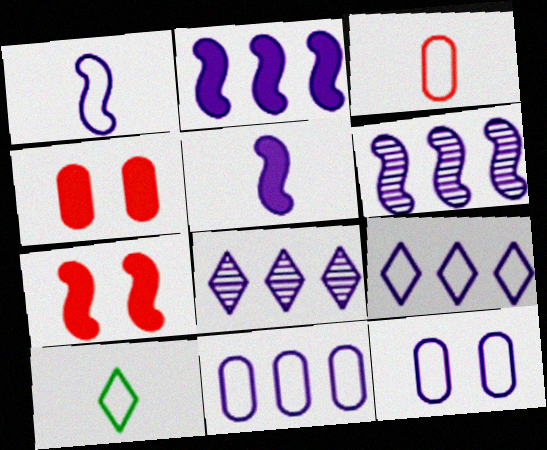[[1, 3, 10], 
[1, 9, 12], 
[2, 8, 11], 
[4, 6, 10], 
[5, 8, 12]]